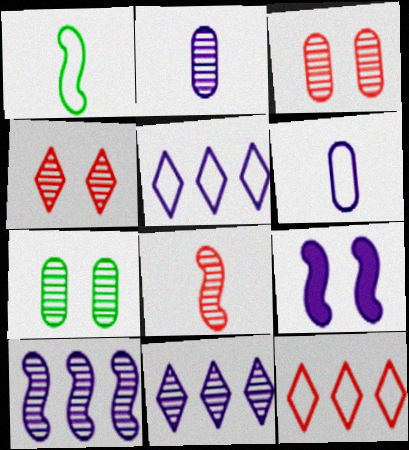[[2, 5, 9], 
[6, 9, 11], 
[7, 8, 11]]